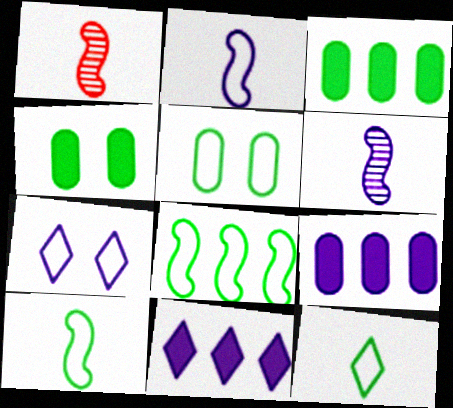[[1, 3, 7], 
[1, 5, 11], 
[5, 8, 12], 
[6, 7, 9]]